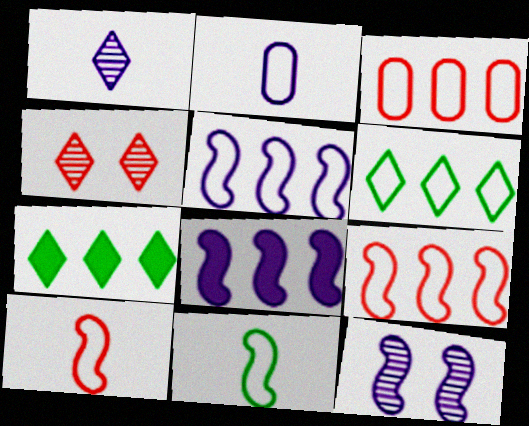[[3, 5, 6]]